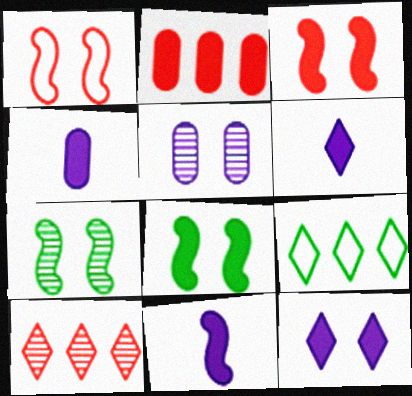[[2, 6, 8], 
[4, 6, 11]]